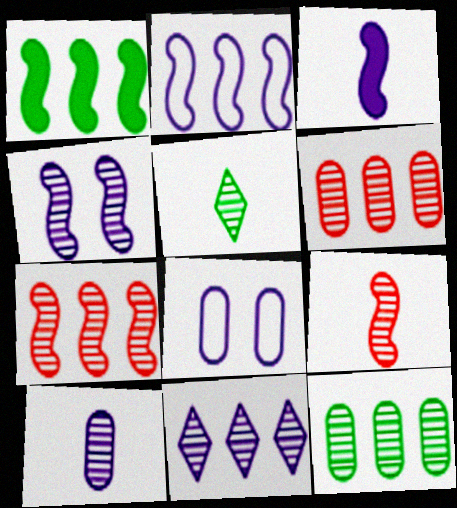[[1, 2, 7], 
[2, 3, 4], 
[3, 8, 11], 
[4, 5, 6], 
[4, 10, 11], 
[5, 9, 10], 
[7, 11, 12]]